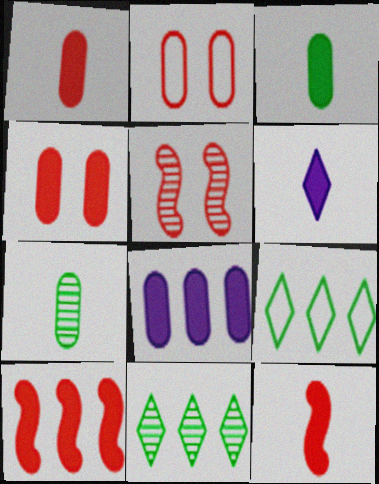[[2, 7, 8], 
[3, 4, 8], 
[3, 6, 12]]